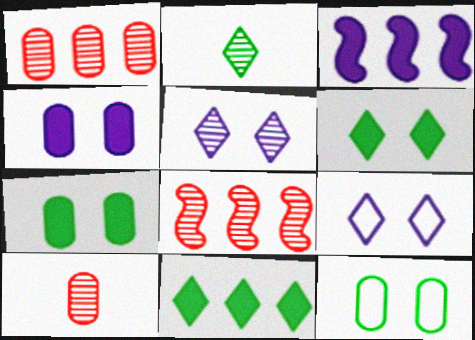[]